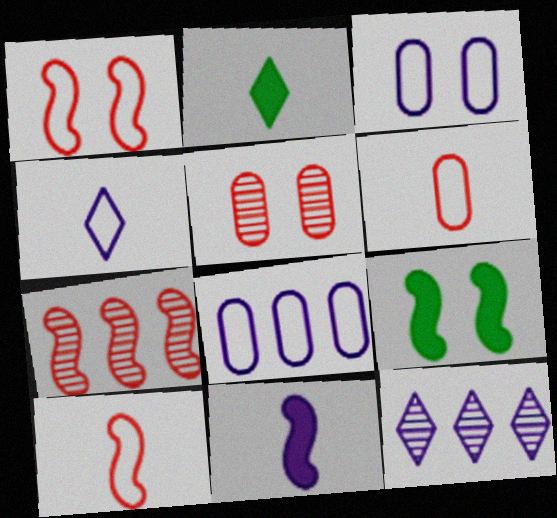[[2, 3, 7], 
[3, 11, 12], 
[6, 9, 12]]